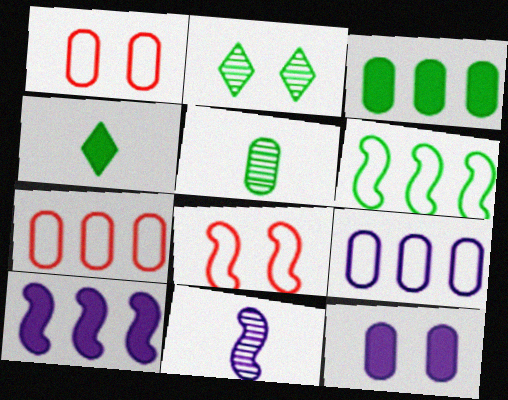[[2, 8, 12], 
[5, 7, 12]]